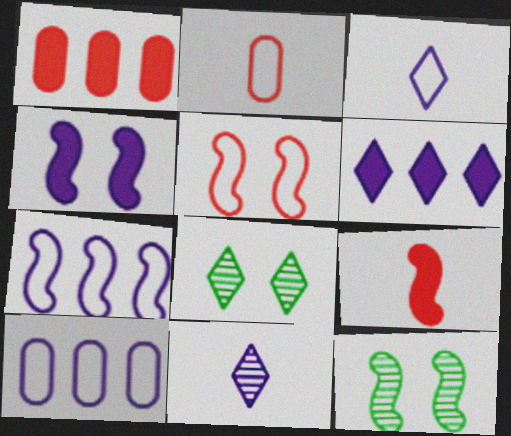[[1, 3, 12], 
[2, 6, 12], 
[4, 5, 12], 
[4, 10, 11], 
[7, 9, 12], 
[8, 9, 10]]